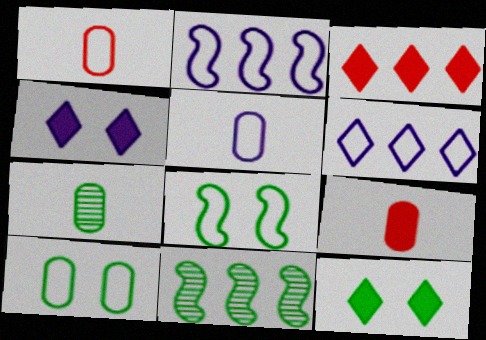[[1, 4, 11], 
[1, 6, 8], 
[5, 7, 9]]